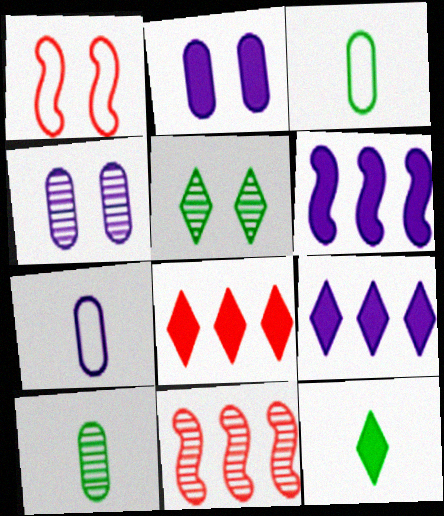[[1, 2, 5], 
[1, 9, 10]]